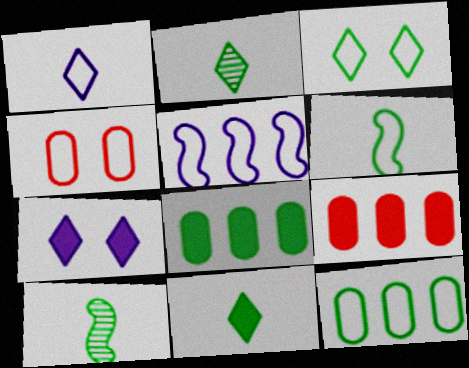[[3, 6, 12], 
[3, 8, 10]]